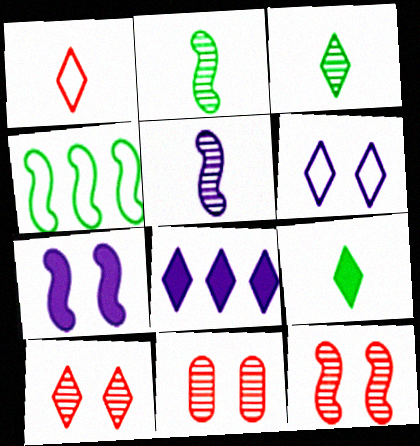[[10, 11, 12]]